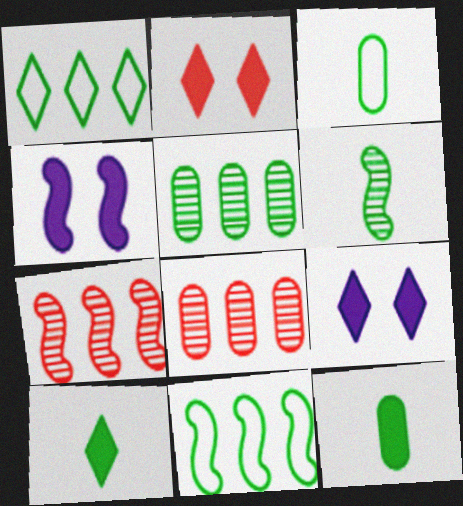[[3, 6, 10], 
[3, 7, 9]]